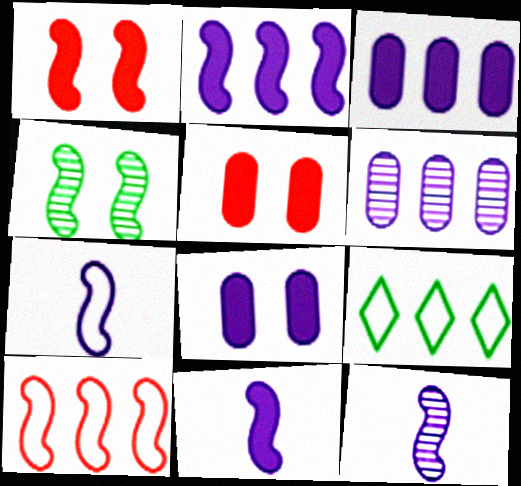[[4, 10, 11], 
[5, 9, 12], 
[7, 11, 12]]